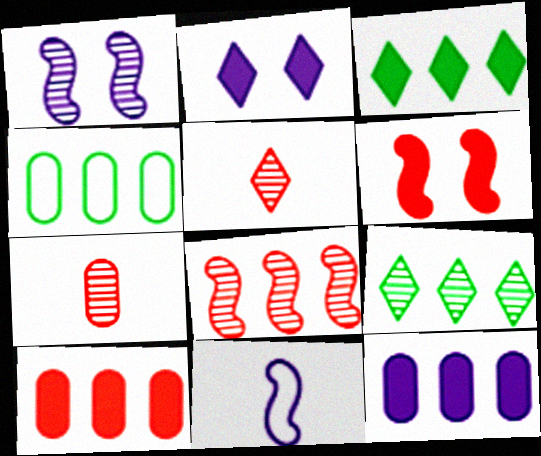[[1, 7, 9]]